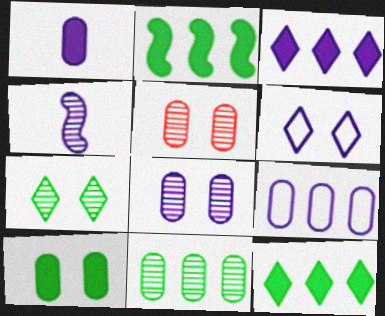[[1, 8, 9]]